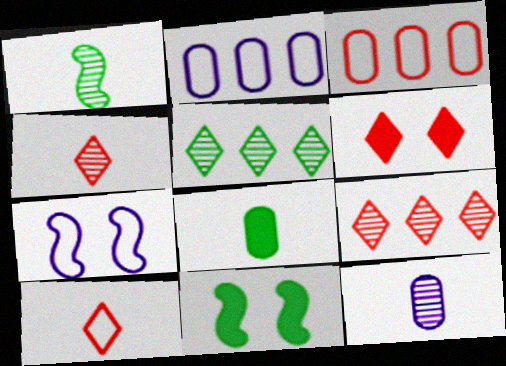[[1, 2, 6], 
[1, 4, 12], 
[2, 4, 11], 
[6, 9, 10], 
[7, 8, 9]]